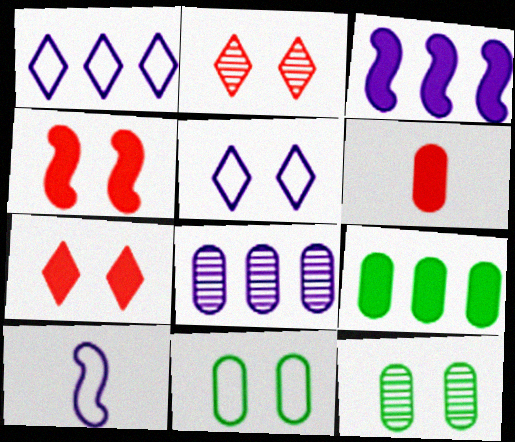[[1, 3, 8], 
[2, 9, 10], 
[4, 5, 12], 
[6, 8, 11]]